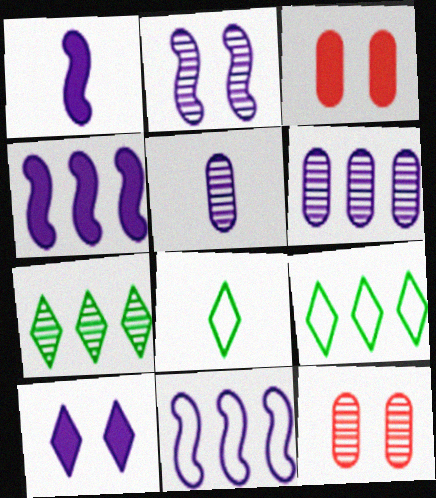[[1, 2, 11], 
[1, 9, 12], 
[4, 8, 12], 
[5, 10, 11]]